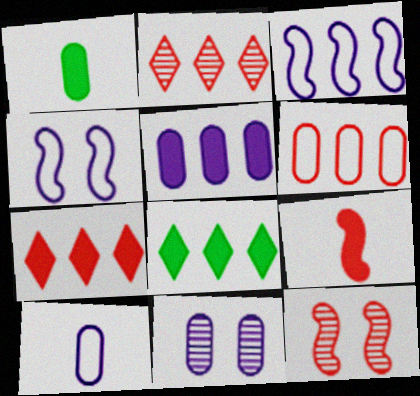[[1, 2, 4], 
[1, 6, 11], 
[5, 10, 11], 
[8, 10, 12]]